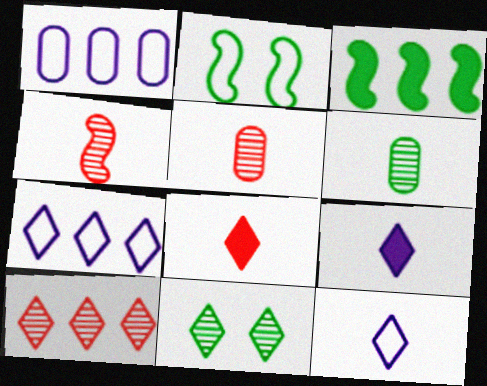[[1, 3, 10], 
[7, 8, 11]]